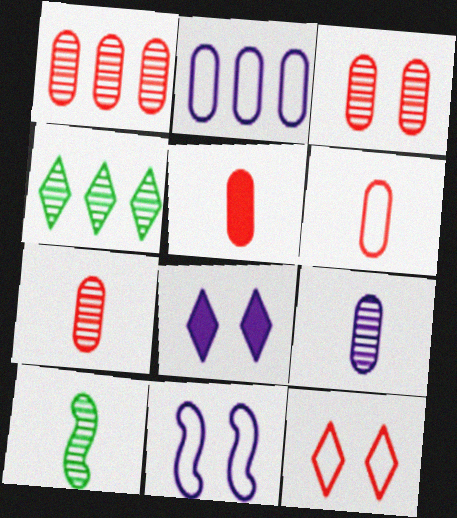[[1, 3, 7], 
[4, 5, 11], 
[5, 6, 7]]